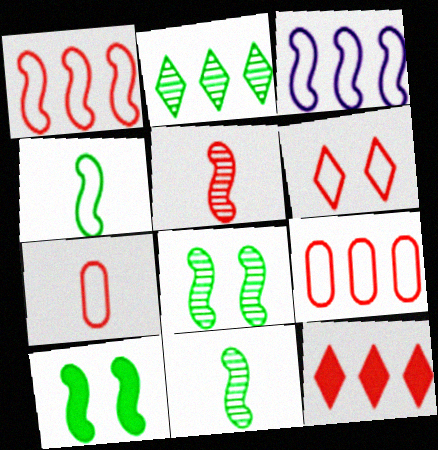[[1, 6, 7], 
[3, 5, 10]]